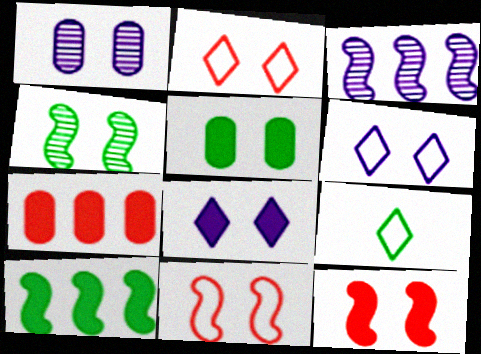[[5, 8, 12]]